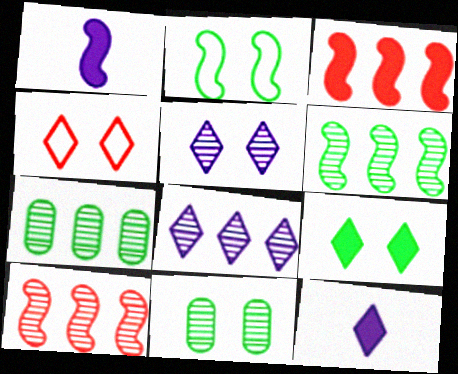[[1, 2, 10], 
[1, 4, 7], 
[2, 9, 11], 
[4, 5, 9], 
[7, 8, 10]]